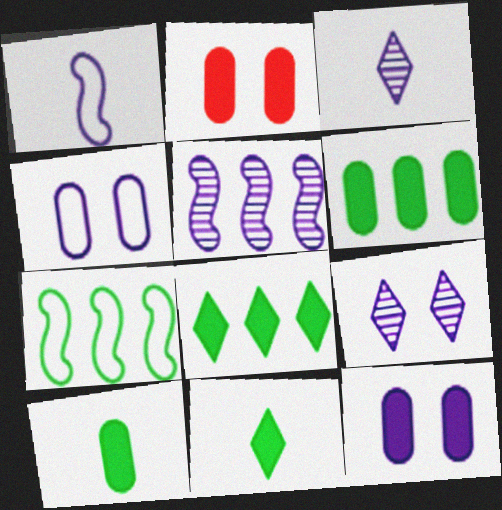[[2, 3, 7]]